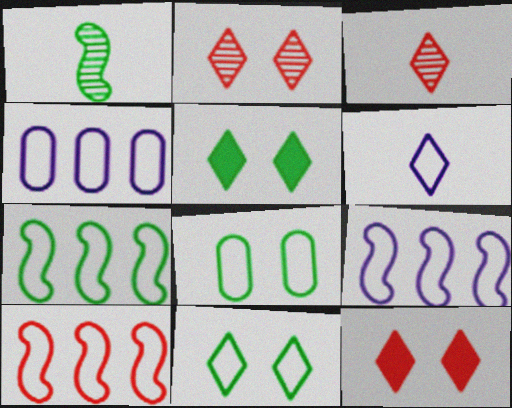[[1, 4, 12], 
[6, 8, 10], 
[7, 9, 10]]